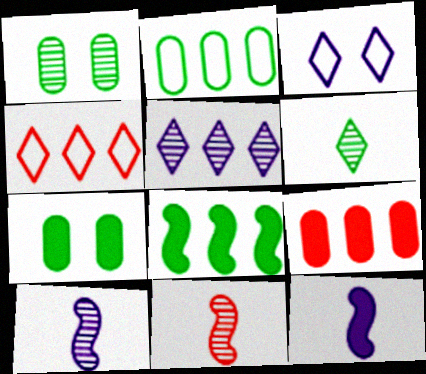[[1, 4, 12], 
[1, 5, 11], 
[4, 7, 10]]